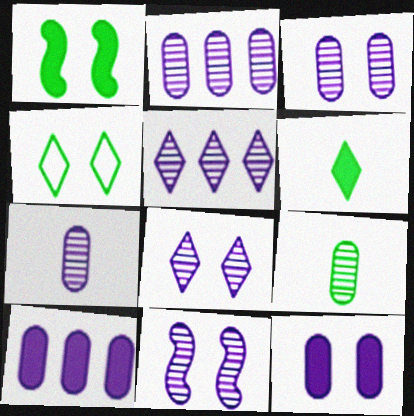[[2, 3, 7], 
[3, 8, 11], 
[5, 7, 11]]